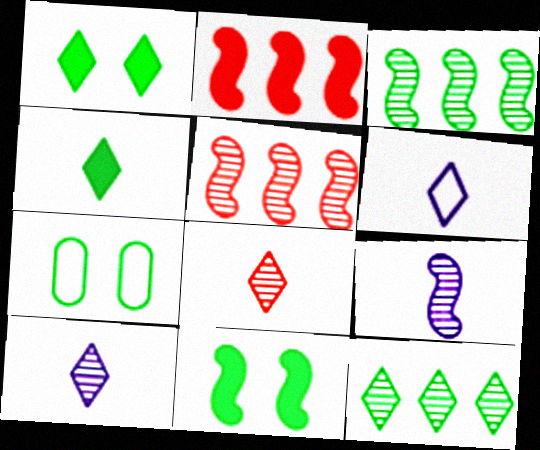[[2, 7, 10], 
[3, 4, 7], 
[4, 6, 8]]